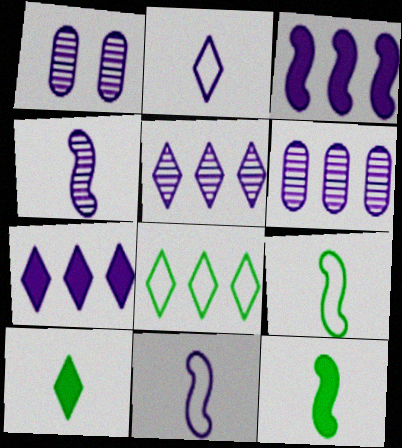[[1, 2, 3], 
[1, 4, 5], 
[1, 7, 11]]